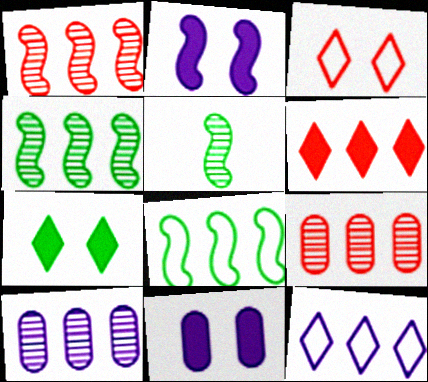[[6, 8, 10]]